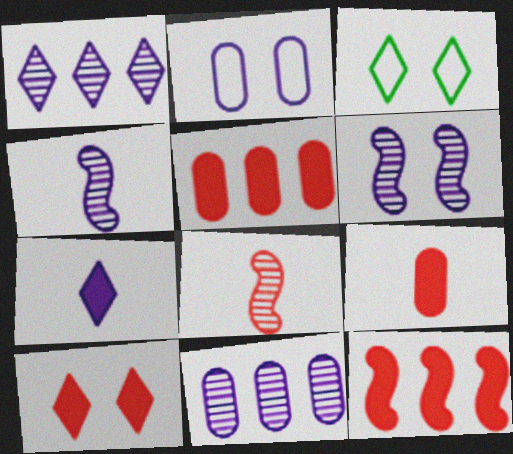[[3, 4, 5], 
[9, 10, 12]]